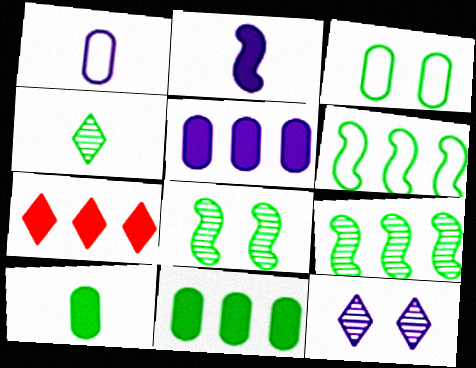[[1, 7, 8]]